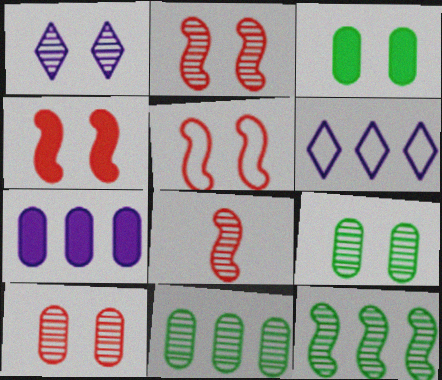[[1, 2, 9], 
[1, 3, 5], 
[1, 8, 11], 
[2, 4, 5], 
[3, 6, 8]]